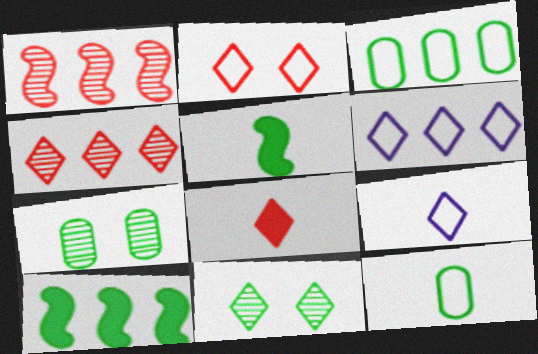[[2, 4, 8], 
[3, 5, 11], 
[6, 8, 11], 
[10, 11, 12]]